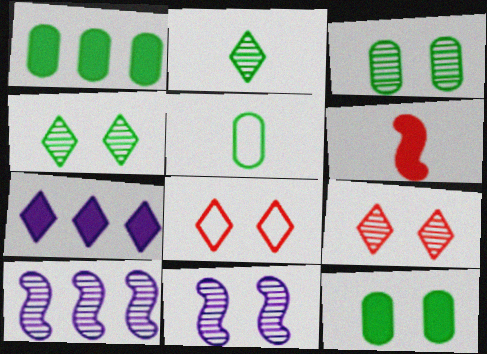[[1, 3, 5], 
[2, 7, 8], 
[3, 9, 11], 
[6, 7, 12], 
[8, 11, 12]]